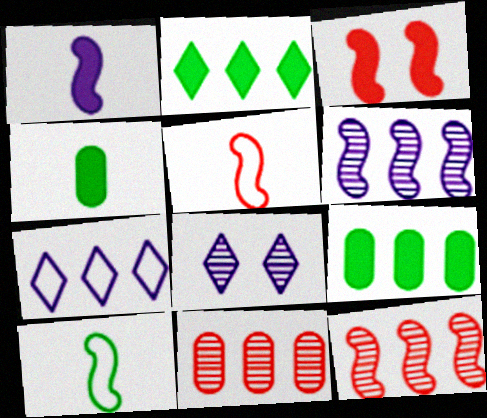[[3, 5, 12], 
[3, 6, 10], 
[5, 8, 9], 
[7, 9, 12]]